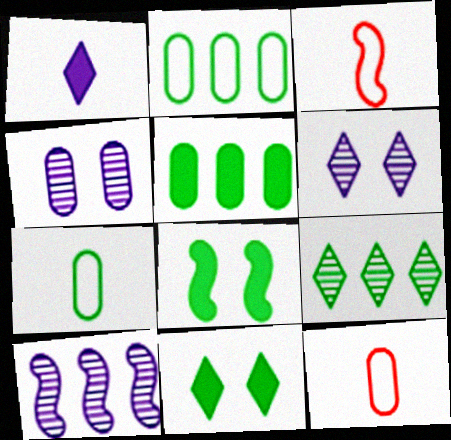[[3, 5, 6], 
[3, 8, 10], 
[4, 5, 12], 
[7, 8, 9], 
[10, 11, 12]]